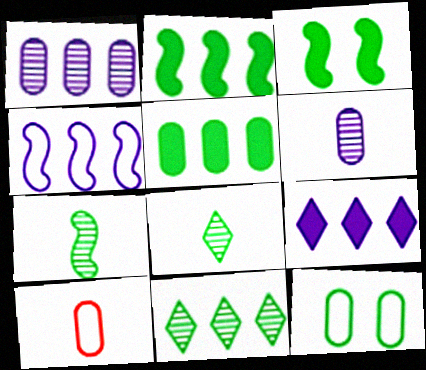[[1, 4, 9], 
[2, 8, 12]]